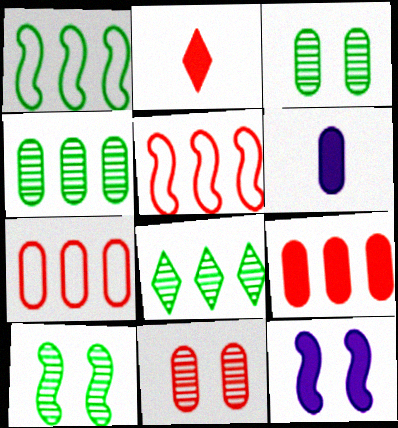[[2, 5, 11], 
[3, 6, 7]]